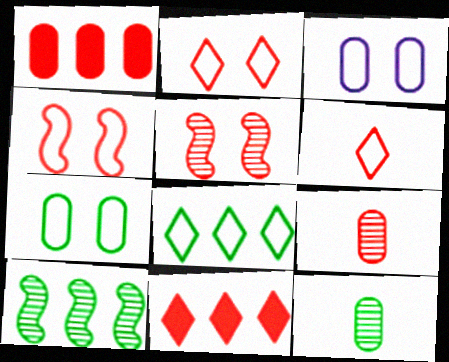[[1, 3, 12], 
[1, 5, 6], 
[4, 9, 11]]